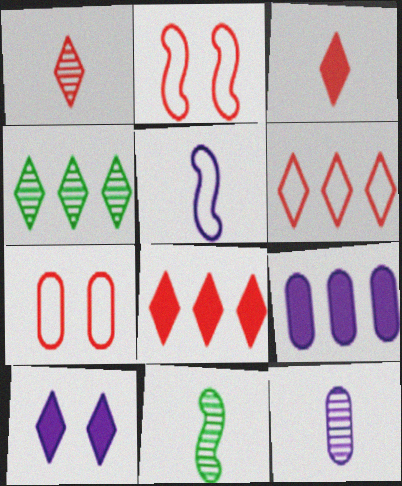[[1, 11, 12]]